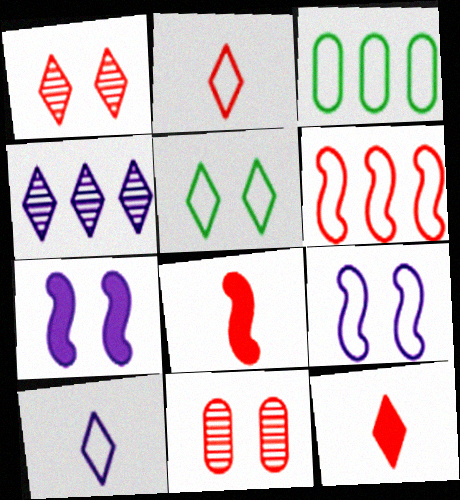[[2, 3, 9], 
[4, 5, 12], 
[5, 7, 11], 
[6, 11, 12]]